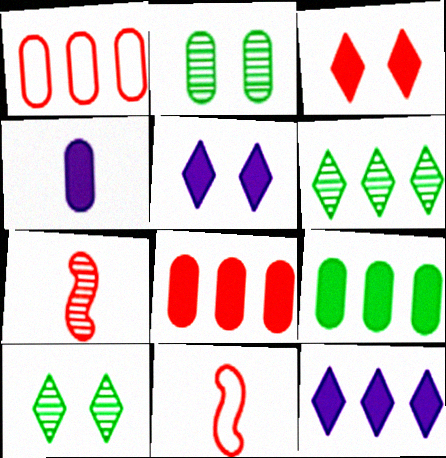[[1, 2, 4], 
[1, 3, 7], 
[2, 11, 12]]